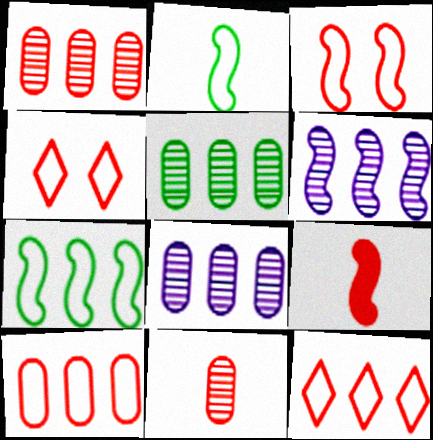[[1, 4, 9], 
[1, 5, 8]]